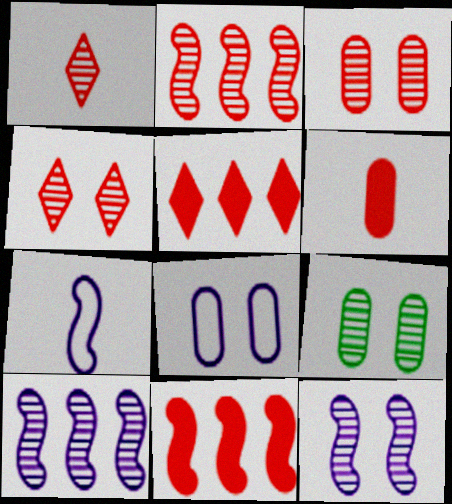[[1, 2, 3], 
[1, 9, 10], 
[4, 9, 12], 
[5, 7, 9]]